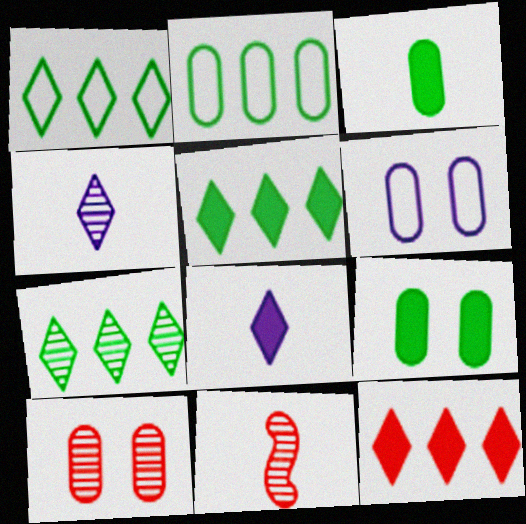[[1, 5, 7], 
[5, 6, 11], 
[6, 9, 10]]